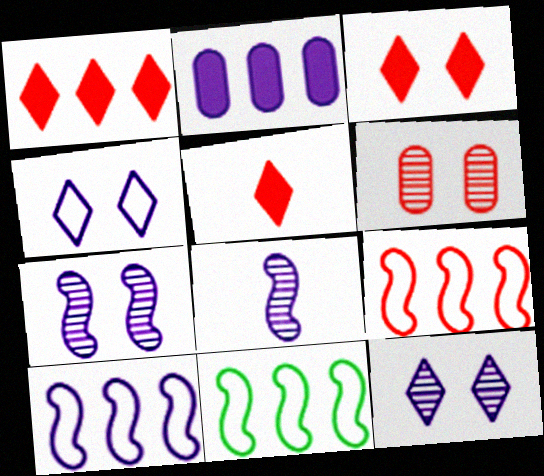[[1, 3, 5], 
[2, 4, 8], 
[5, 6, 9], 
[9, 10, 11]]